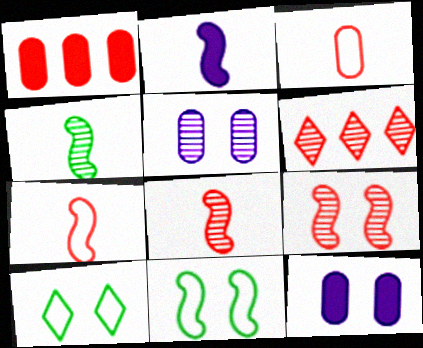[[2, 4, 7], 
[4, 5, 6], 
[9, 10, 12]]